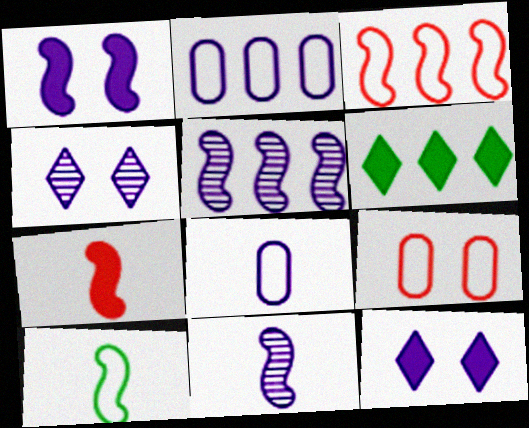[[2, 11, 12], 
[5, 8, 12], 
[6, 9, 11], 
[7, 10, 11]]